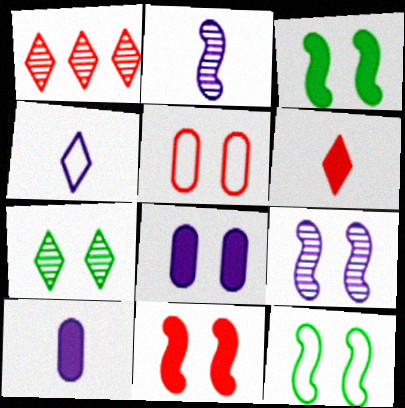[[1, 10, 12], 
[2, 4, 10], 
[9, 11, 12]]